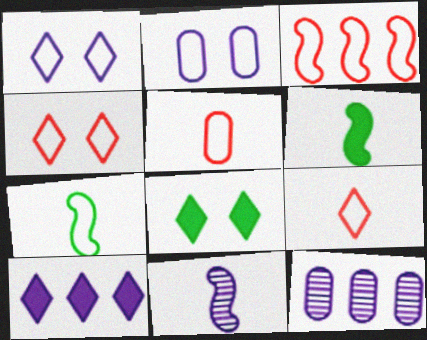[[2, 10, 11], 
[3, 4, 5], 
[4, 6, 12]]